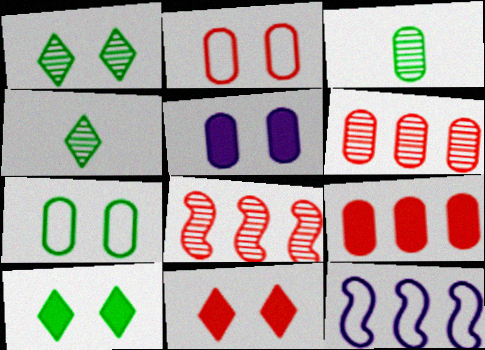[[3, 11, 12]]